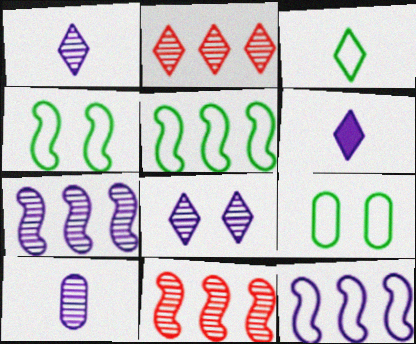[[3, 5, 9], 
[6, 9, 11], 
[7, 8, 10]]